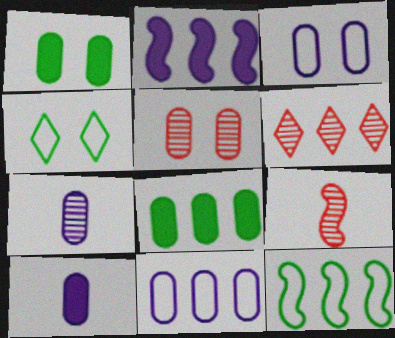[[1, 3, 5], 
[5, 6, 9]]